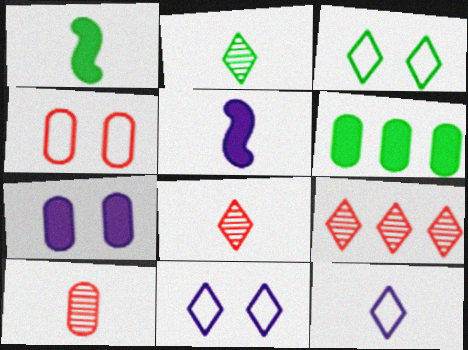[[1, 10, 12]]